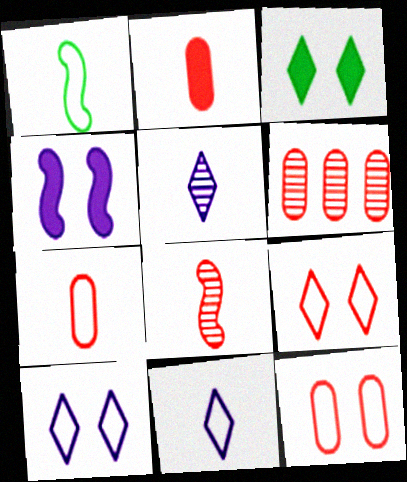[[1, 2, 5], 
[1, 7, 11], 
[2, 6, 12]]